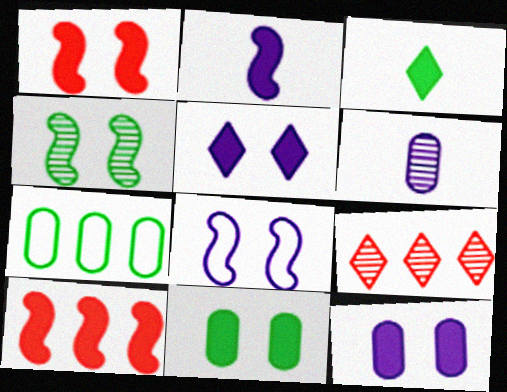[[1, 4, 8], 
[1, 5, 11], 
[3, 4, 7], 
[3, 10, 12], 
[4, 6, 9]]